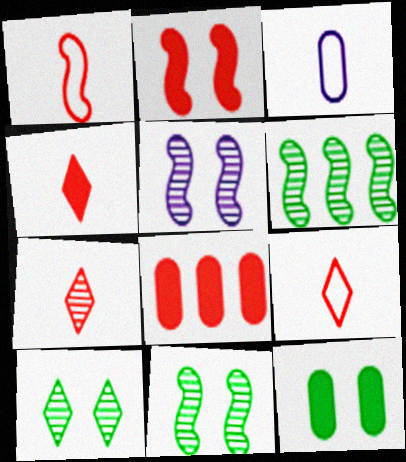[[2, 4, 8], 
[4, 7, 9]]